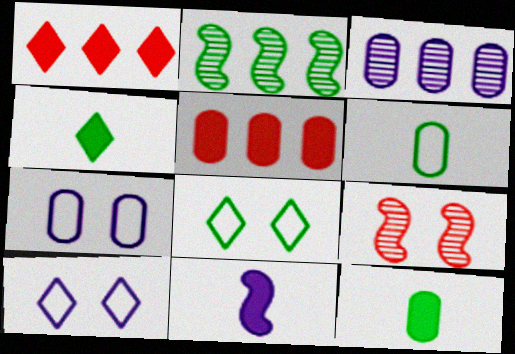[[2, 8, 12], 
[3, 10, 11]]